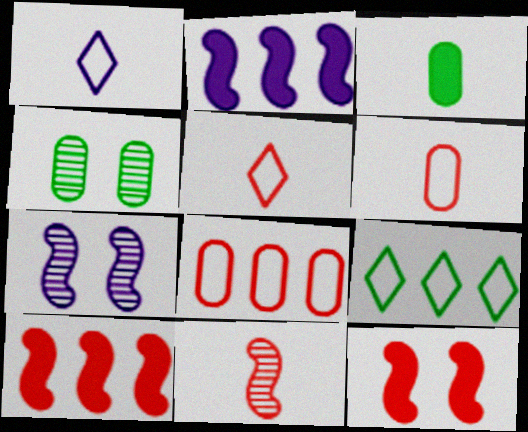[[1, 3, 11], 
[1, 4, 10], 
[2, 4, 5]]